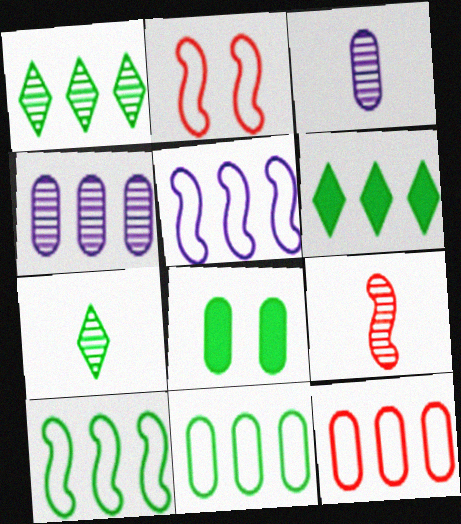[[2, 3, 6], 
[3, 7, 9], 
[3, 8, 12], 
[7, 8, 10]]